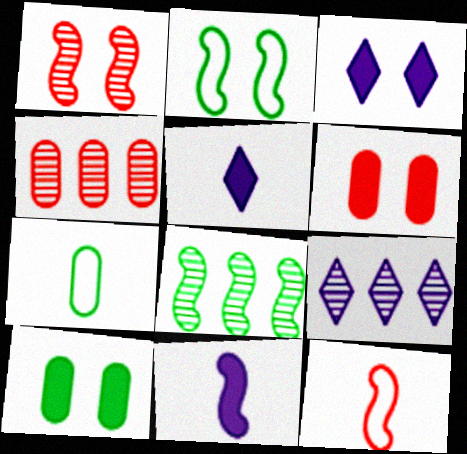[[2, 4, 5], 
[4, 8, 9], 
[9, 10, 12]]